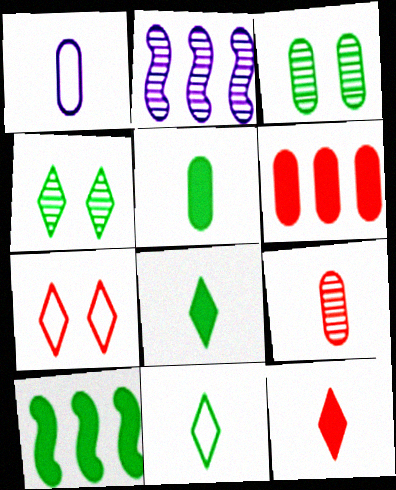[[1, 3, 6], 
[1, 5, 9], 
[2, 4, 9], 
[2, 5, 7], 
[3, 10, 11]]